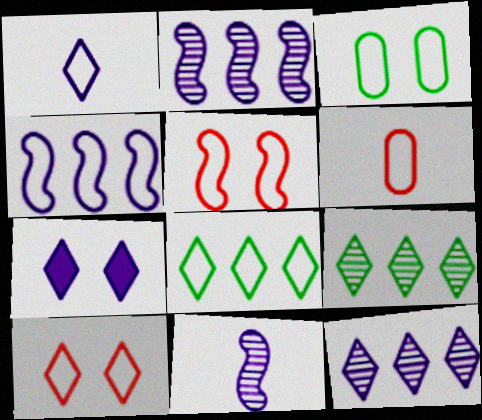[[1, 7, 12], 
[1, 8, 10]]